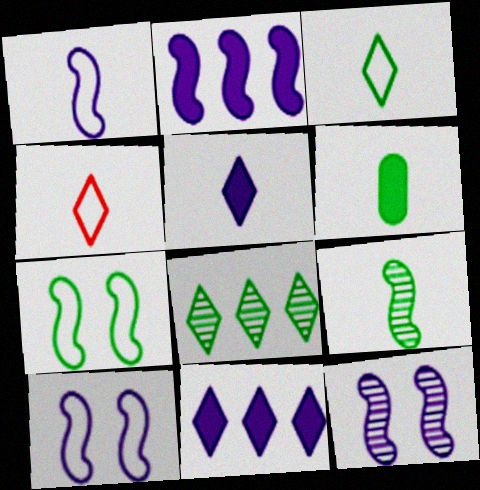[[1, 2, 12], 
[3, 6, 9], 
[6, 7, 8]]